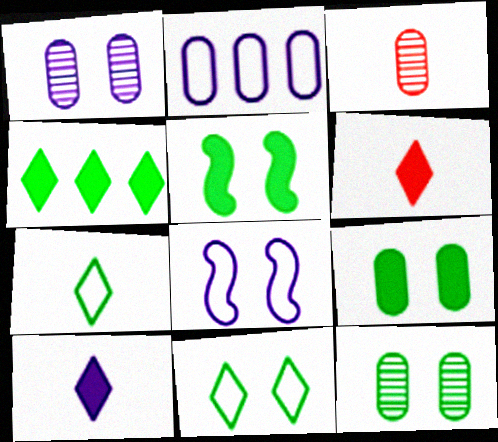[[2, 3, 9], 
[3, 4, 8], 
[5, 11, 12]]